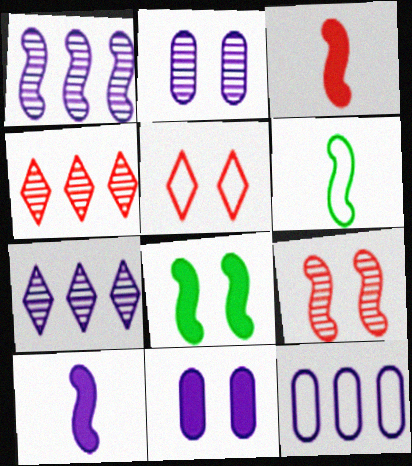[[2, 5, 8], 
[4, 6, 11], 
[5, 6, 12]]